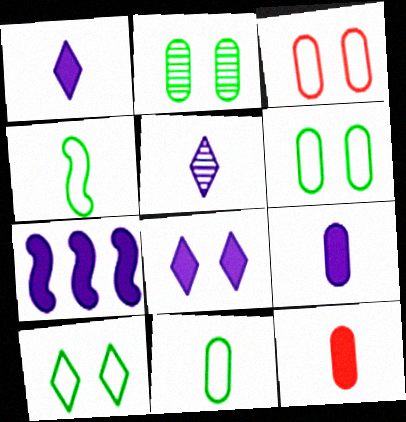[[4, 5, 12], 
[7, 8, 9]]